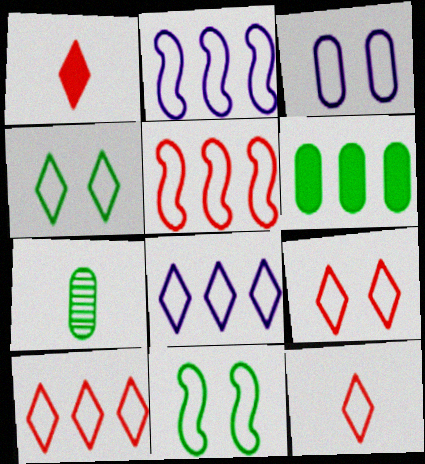[[3, 9, 11], 
[4, 8, 12], 
[9, 10, 12]]